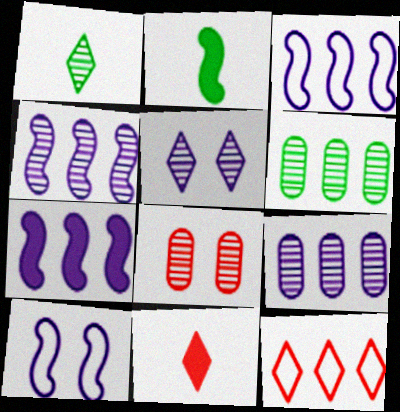[[1, 4, 8], 
[3, 4, 7], 
[6, 7, 12], 
[6, 10, 11]]